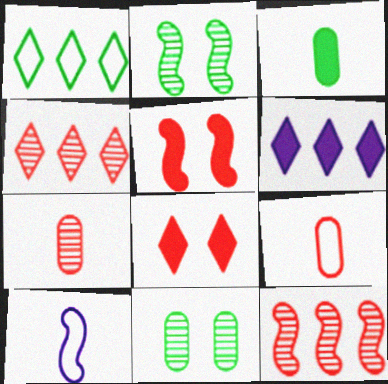[[1, 2, 3], 
[1, 4, 6], 
[2, 6, 9], 
[3, 5, 6], 
[4, 5, 9], 
[8, 9, 12]]